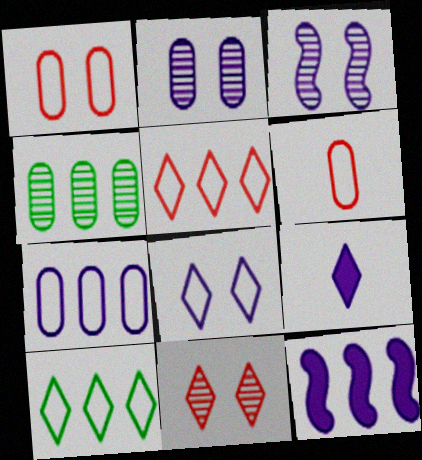[[3, 7, 9], 
[4, 5, 12], 
[9, 10, 11]]